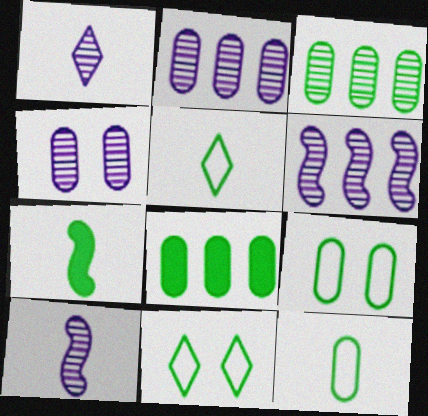[[1, 4, 6], 
[3, 7, 11]]